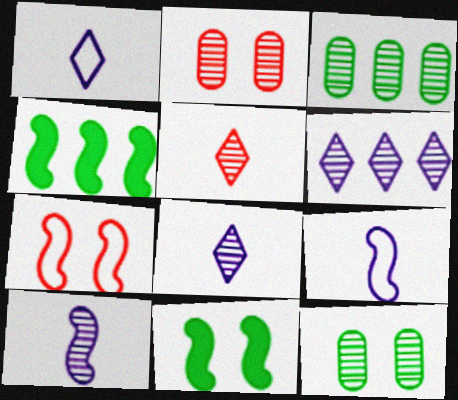[[1, 2, 4], 
[4, 7, 10]]